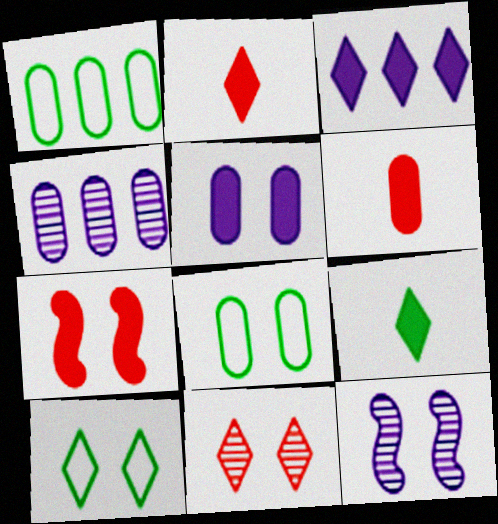[[1, 2, 12], 
[4, 6, 8]]